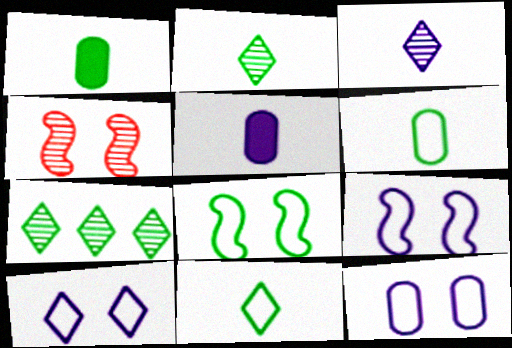[[1, 7, 8], 
[9, 10, 12]]